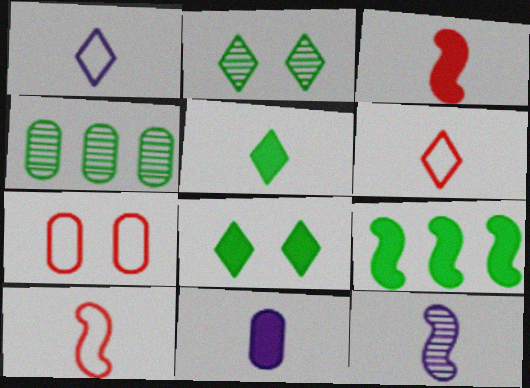[[1, 11, 12], 
[3, 5, 11], 
[4, 7, 11]]